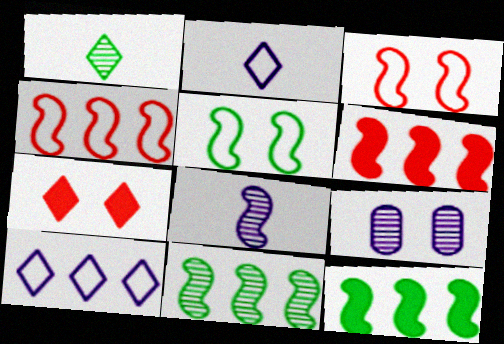[[1, 7, 10], 
[3, 8, 12], 
[5, 6, 8], 
[5, 7, 9]]